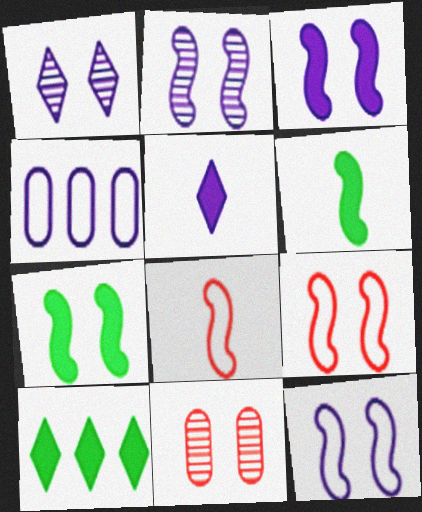[[2, 3, 12], 
[2, 4, 5], 
[2, 7, 9]]